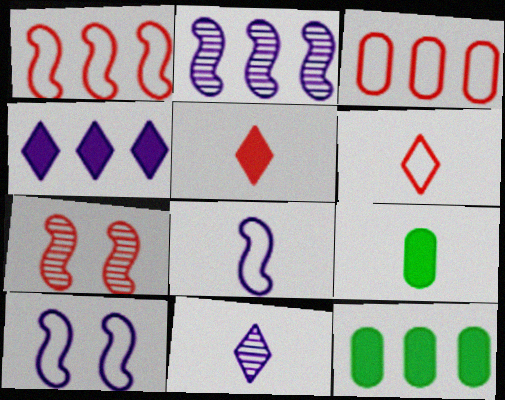[[3, 5, 7]]